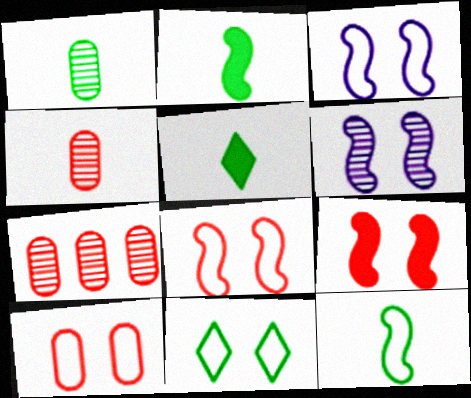[[1, 5, 12], 
[3, 5, 7], 
[3, 10, 11]]